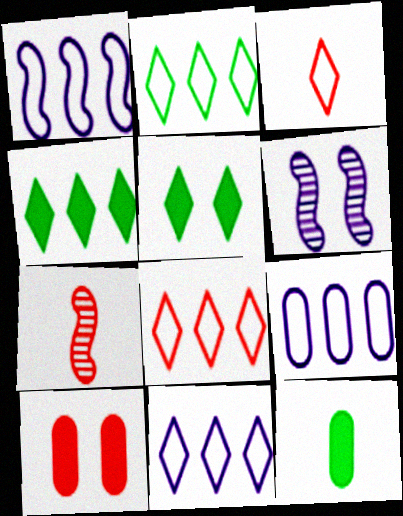[[1, 9, 11], 
[2, 8, 11], 
[5, 7, 9], 
[6, 8, 12], 
[7, 8, 10]]